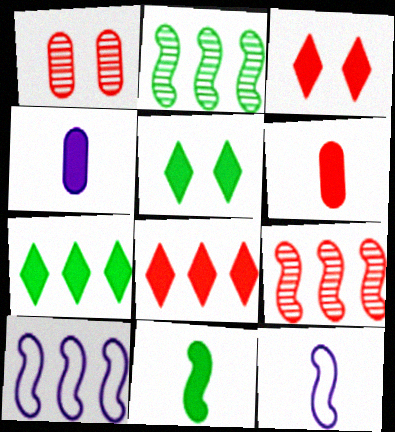[[1, 7, 12]]